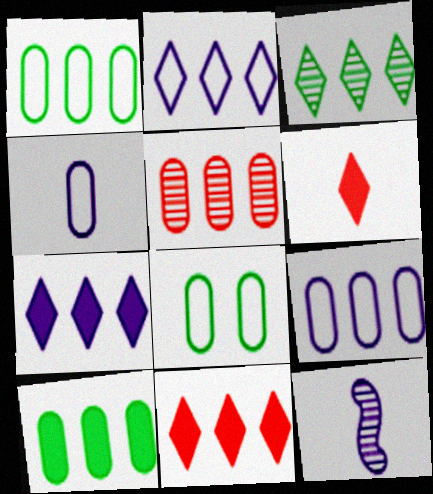[[2, 3, 11], 
[5, 9, 10], 
[8, 11, 12]]